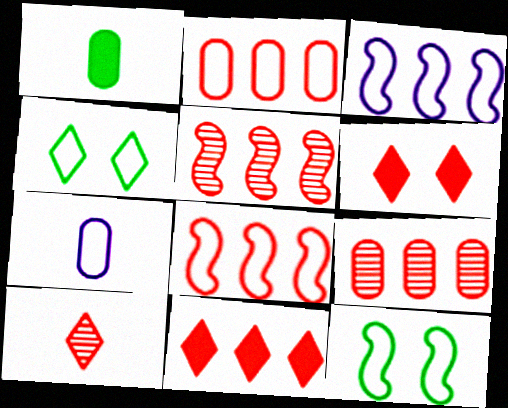[[2, 5, 11], 
[4, 7, 8], 
[8, 9, 11]]